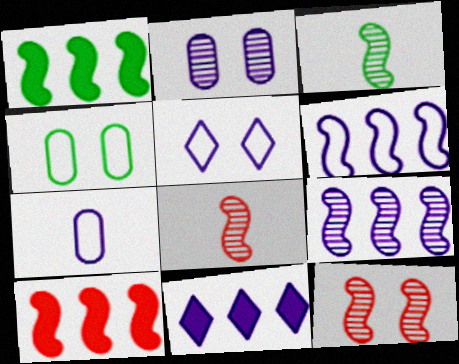[[3, 9, 12], 
[4, 8, 11], 
[5, 6, 7]]